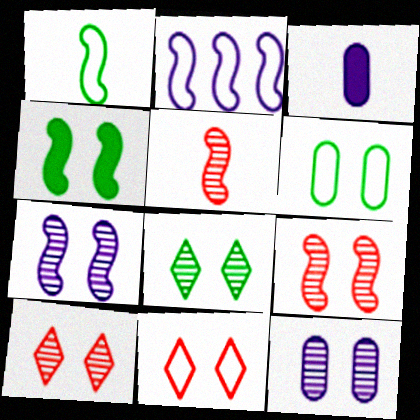[[2, 4, 5], 
[4, 6, 8], 
[4, 11, 12], 
[8, 9, 12]]